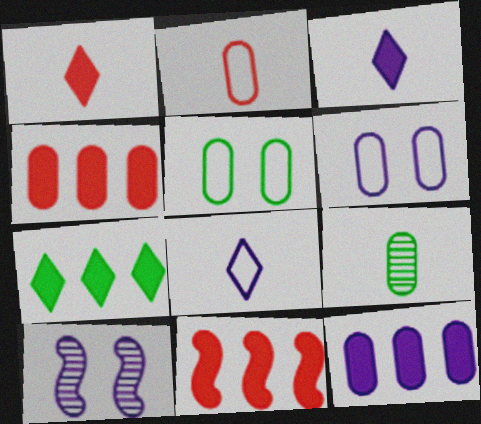[[2, 7, 10], 
[4, 6, 9], 
[7, 11, 12], 
[8, 10, 12]]